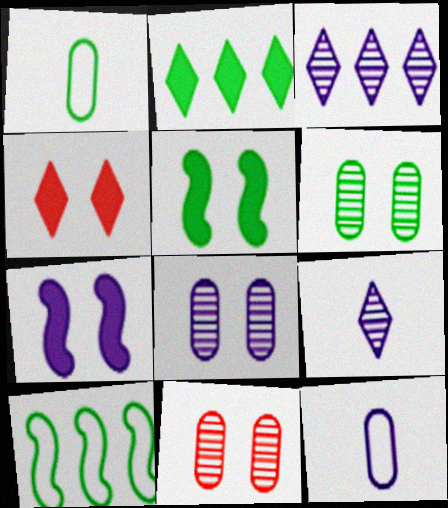[[3, 7, 12], 
[6, 8, 11]]